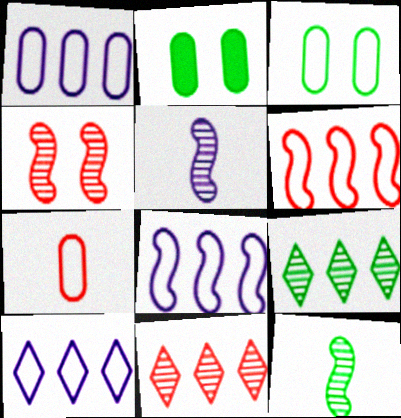[[1, 3, 7], 
[1, 8, 10]]